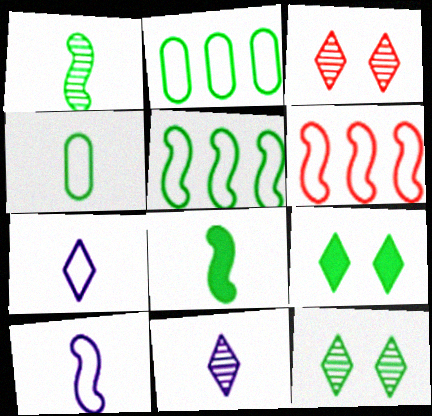[[1, 2, 9], 
[2, 8, 12]]